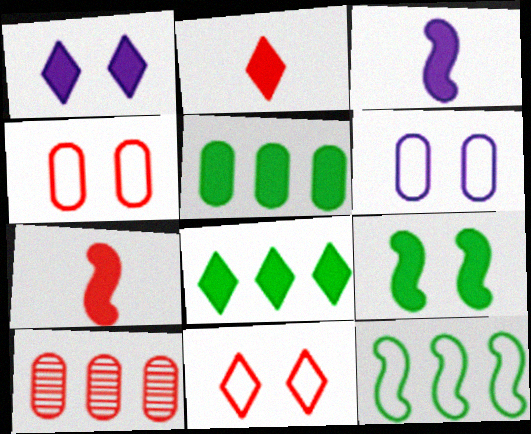[[1, 2, 8], 
[1, 5, 7], 
[7, 10, 11]]